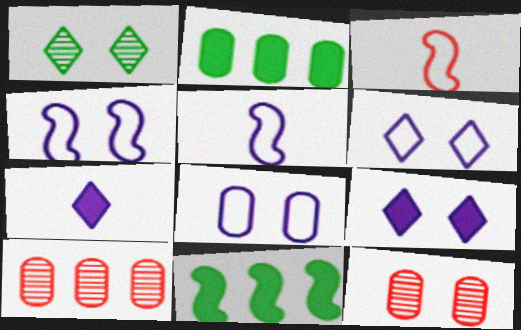[[4, 6, 8]]